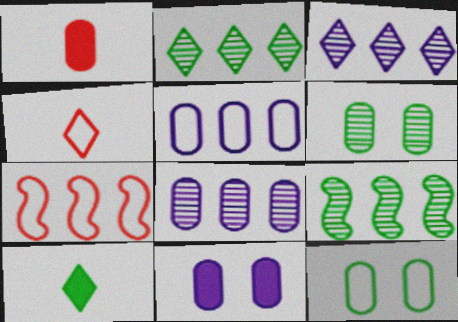[[1, 5, 6], 
[1, 8, 12], 
[4, 9, 11], 
[9, 10, 12]]